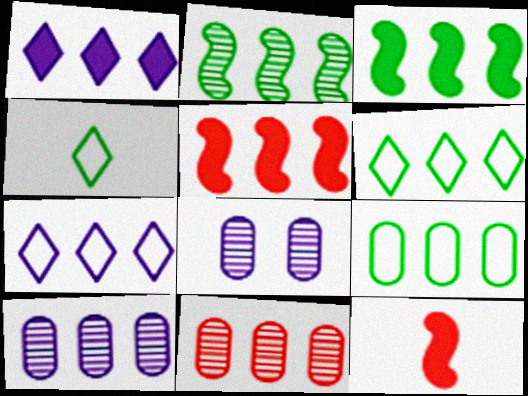[[3, 7, 11], 
[4, 5, 8], 
[5, 6, 10], 
[6, 8, 12]]